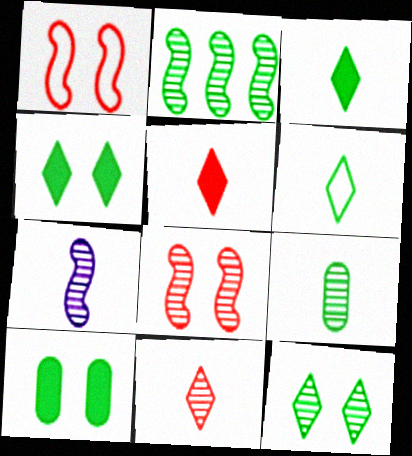[[2, 6, 10], 
[2, 7, 8], 
[2, 9, 12], 
[7, 9, 11]]